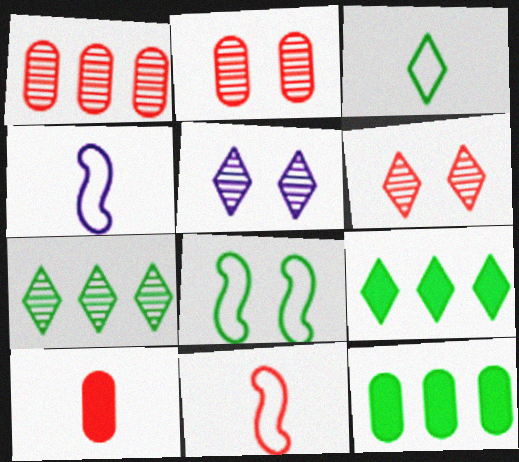[[2, 4, 9], 
[4, 6, 12], 
[5, 11, 12]]